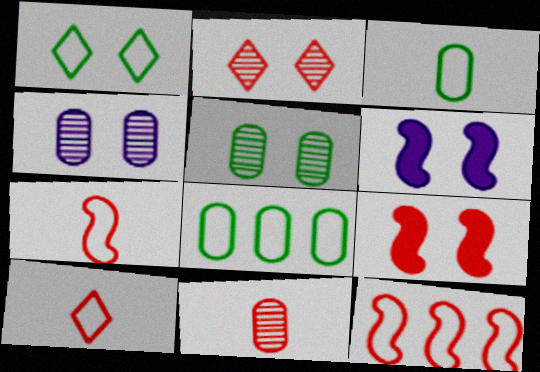[[1, 4, 9]]